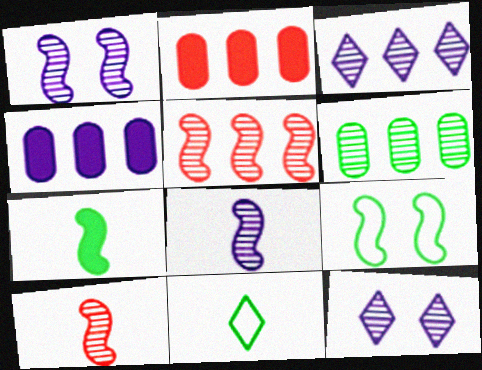[[1, 2, 11], 
[3, 5, 6], 
[6, 10, 12]]